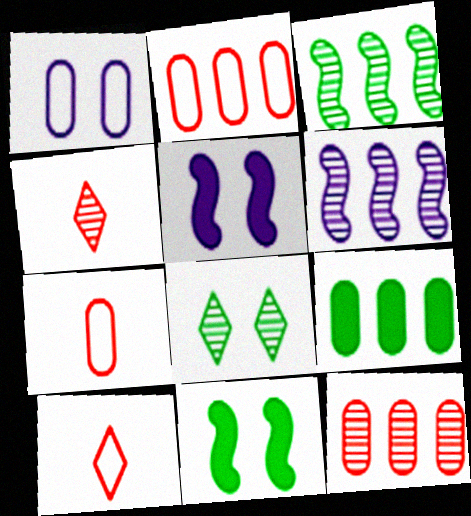[]